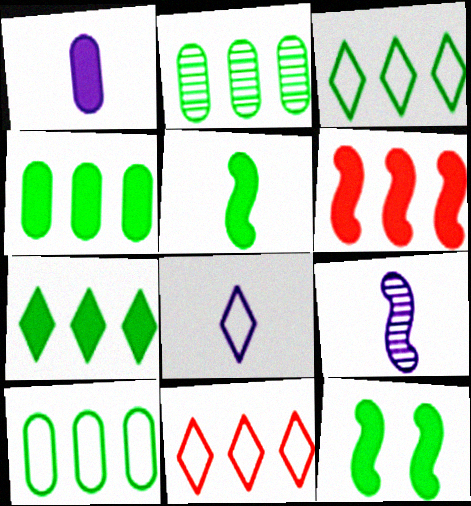[[1, 8, 9], 
[2, 4, 10]]